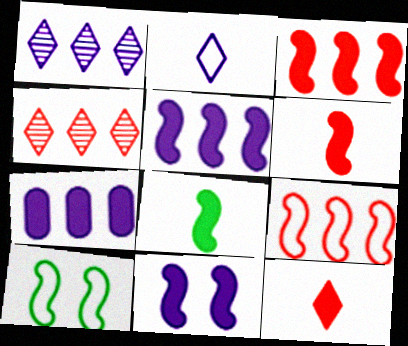[[3, 8, 11]]